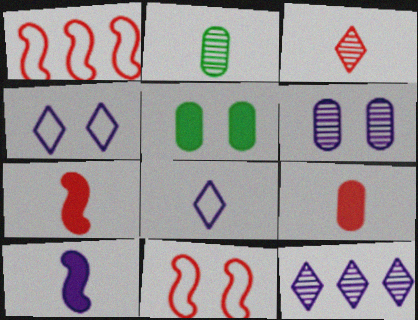[[2, 7, 8]]